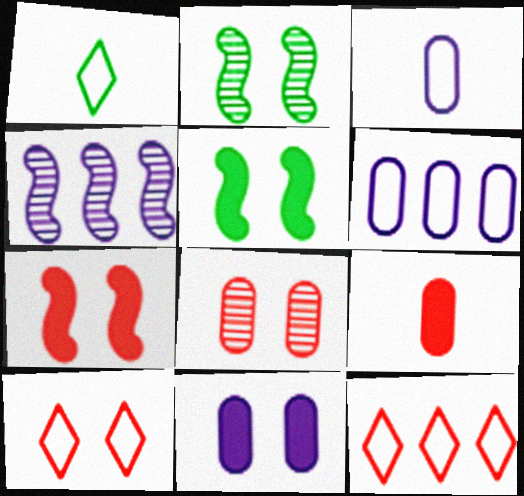[[2, 10, 11], 
[7, 8, 10]]